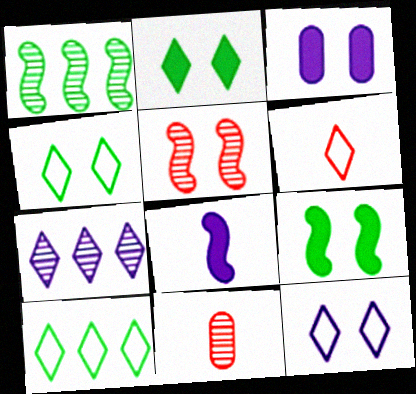[[1, 3, 6], 
[2, 6, 7], 
[3, 4, 5], 
[6, 10, 12]]